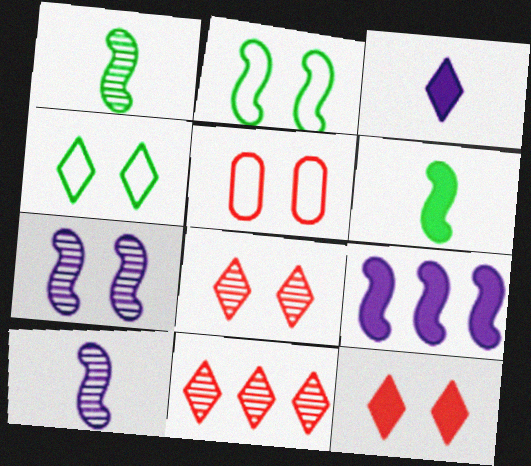[[3, 4, 11]]